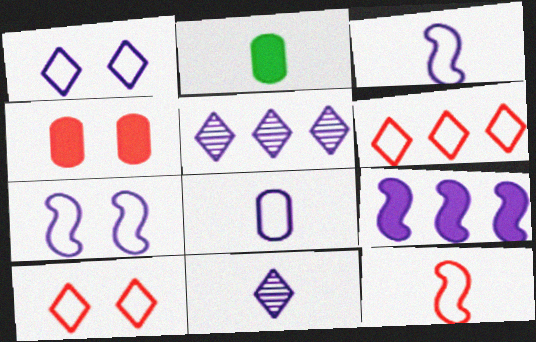[[2, 11, 12]]